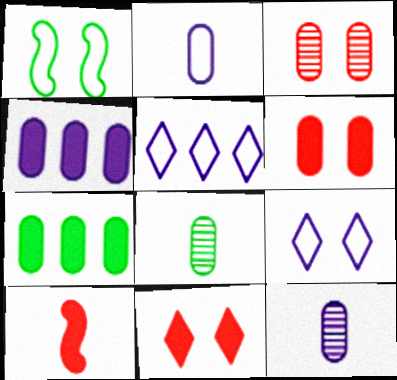[[2, 3, 7]]